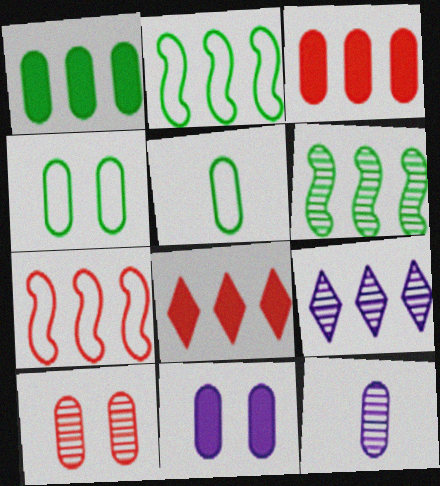[[1, 7, 9], 
[2, 3, 9], 
[3, 4, 12], 
[4, 10, 11]]